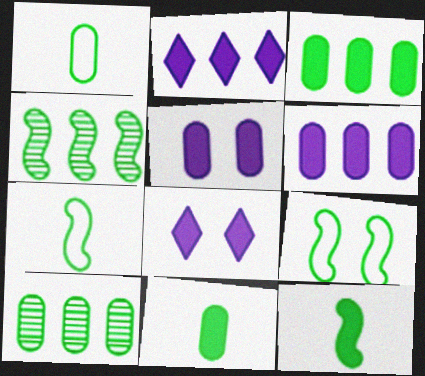[[4, 9, 12]]